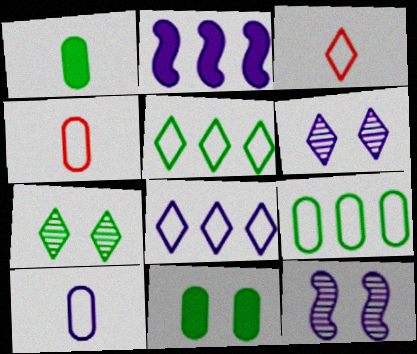[[2, 4, 7], 
[2, 6, 10]]